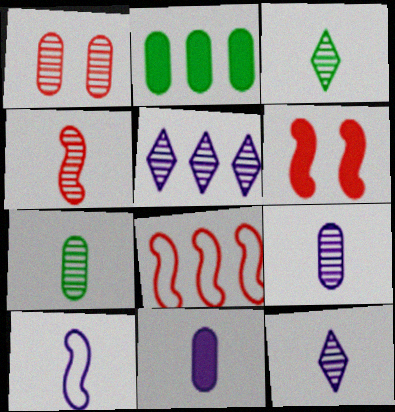[[2, 5, 8], 
[3, 4, 9], 
[4, 6, 8], 
[4, 7, 12], 
[10, 11, 12]]